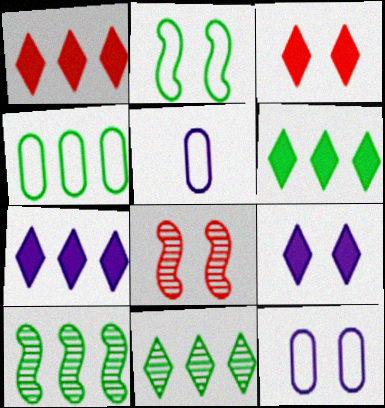[[1, 6, 7], 
[3, 5, 10], 
[4, 6, 10], 
[5, 6, 8]]